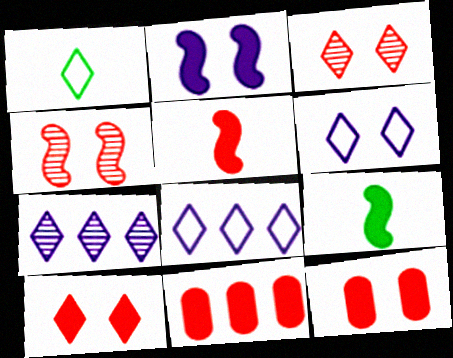[[1, 7, 10], 
[5, 10, 11]]